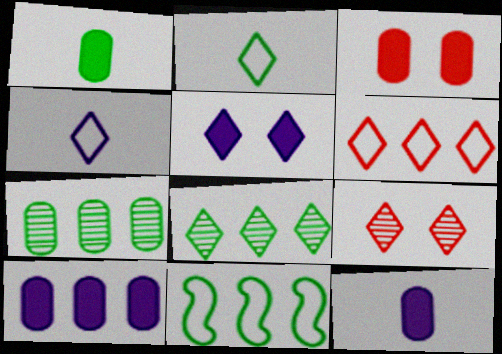[[1, 3, 10], 
[9, 11, 12]]